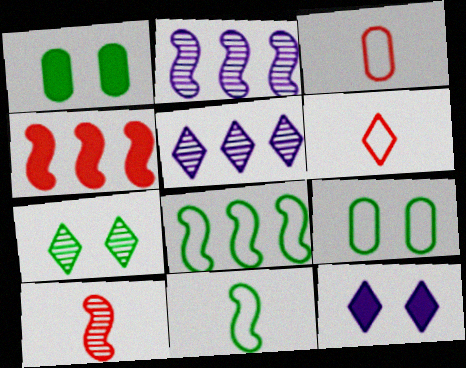[[1, 2, 6], 
[2, 4, 8]]